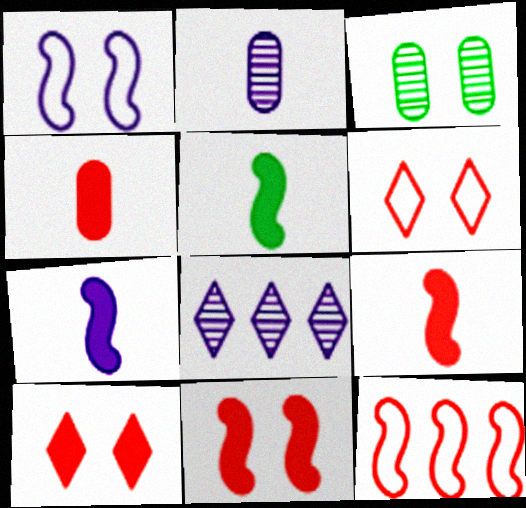[[1, 3, 10], 
[5, 7, 9]]